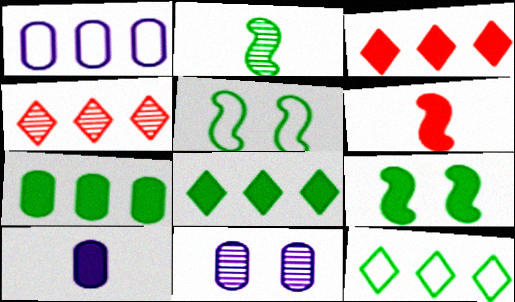[[1, 10, 11], 
[2, 4, 11], 
[3, 9, 10], 
[4, 5, 10], 
[6, 11, 12]]